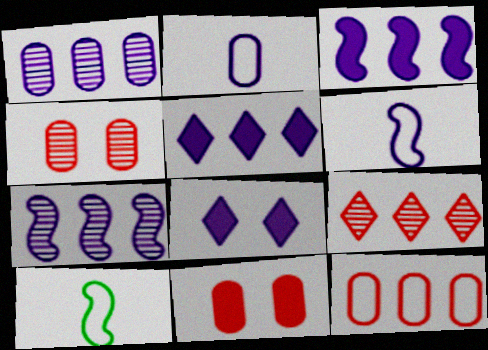[[1, 6, 8], 
[2, 7, 8], 
[4, 5, 10]]